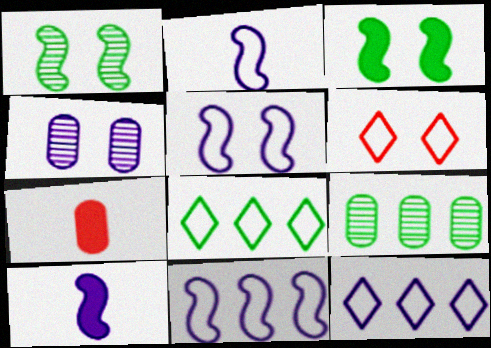[[1, 7, 12], 
[2, 5, 11], 
[3, 4, 6], 
[4, 10, 12], 
[6, 9, 10]]